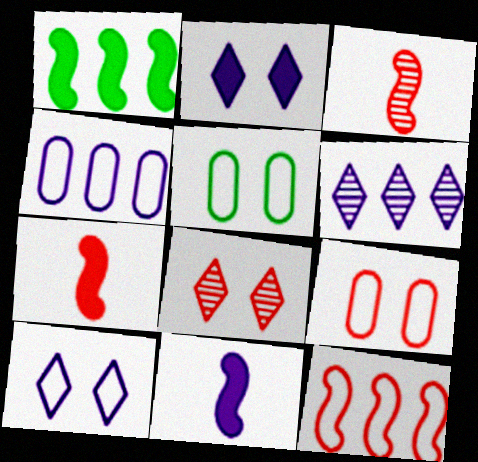[[5, 6, 7]]